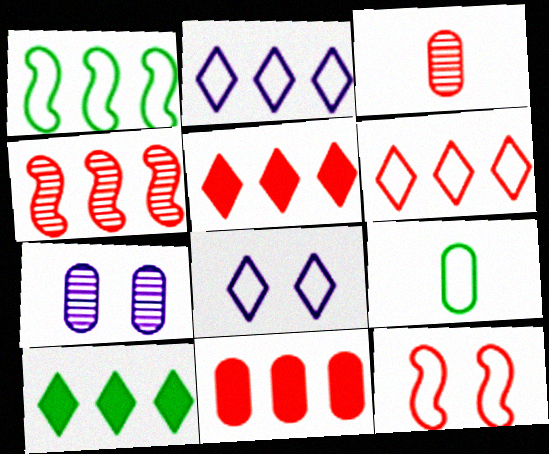[[2, 9, 12], 
[3, 5, 12], 
[4, 6, 11], 
[7, 9, 11]]